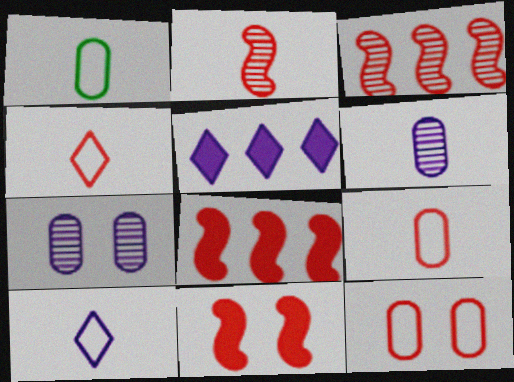[]